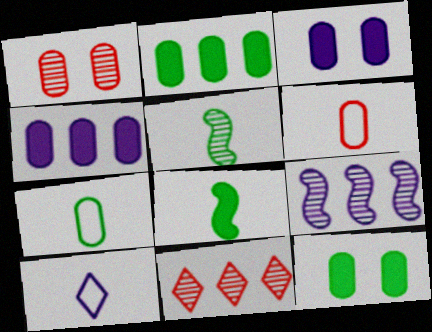[[1, 4, 7], 
[3, 9, 10]]